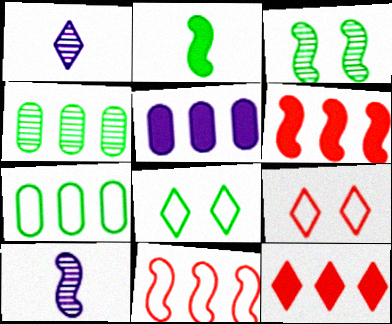[[1, 8, 12], 
[2, 4, 8]]